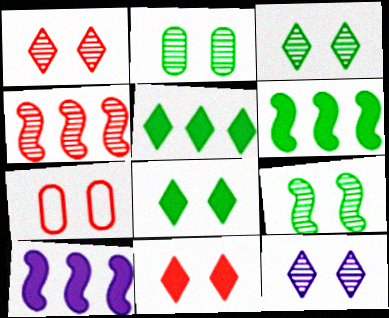[[1, 3, 12], 
[2, 3, 9]]